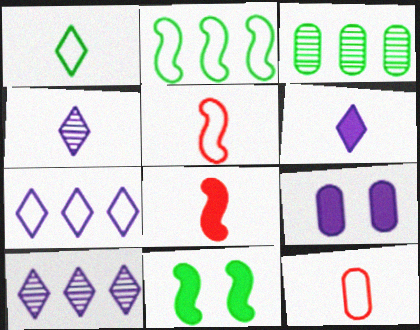[[1, 3, 11], 
[3, 9, 12], 
[10, 11, 12]]